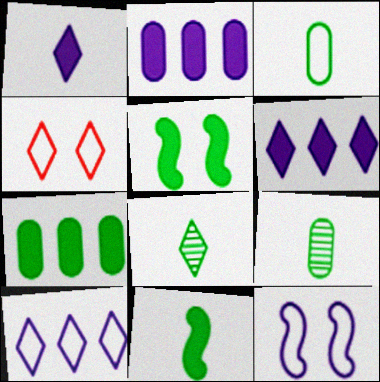[[3, 8, 11], 
[4, 6, 8]]